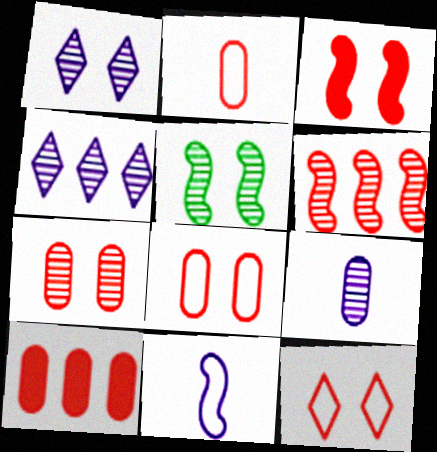[[1, 5, 7], 
[2, 7, 10], 
[3, 7, 12]]